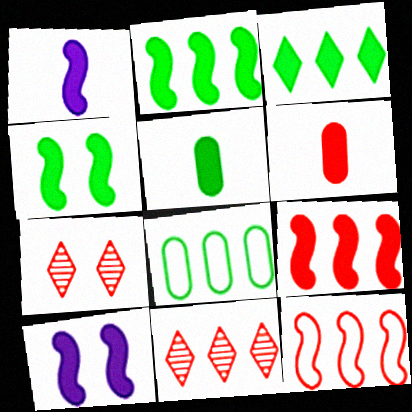[[1, 4, 9], 
[1, 7, 8], 
[3, 4, 5], 
[3, 6, 10], 
[6, 7, 12]]